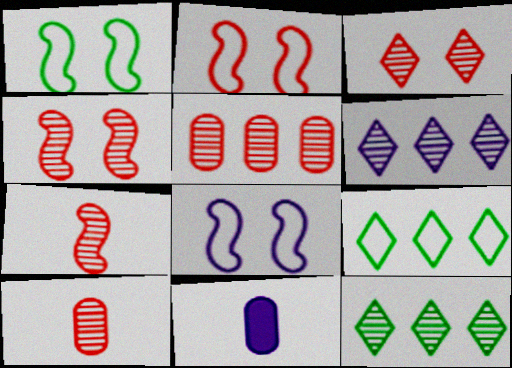[[1, 2, 8], 
[2, 11, 12], 
[3, 5, 7], 
[4, 9, 11], 
[6, 8, 11]]